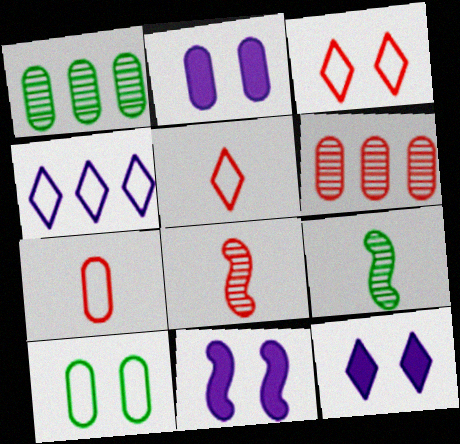[[1, 2, 7], 
[1, 5, 11], 
[2, 11, 12]]